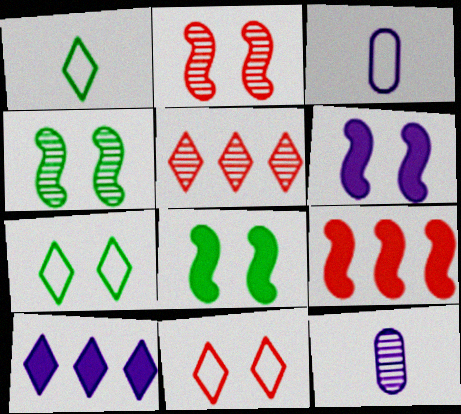[[3, 5, 8], 
[4, 5, 12], 
[7, 9, 12]]